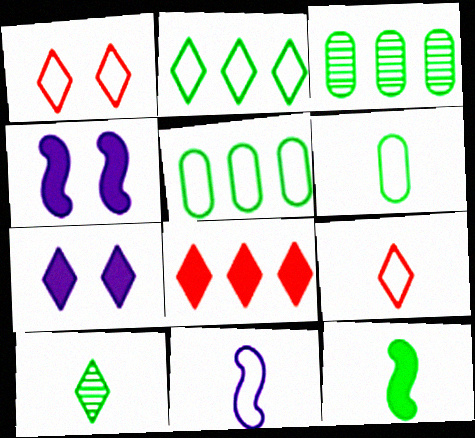[[1, 5, 11], 
[3, 4, 9], 
[6, 9, 11], 
[6, 10, 12]]